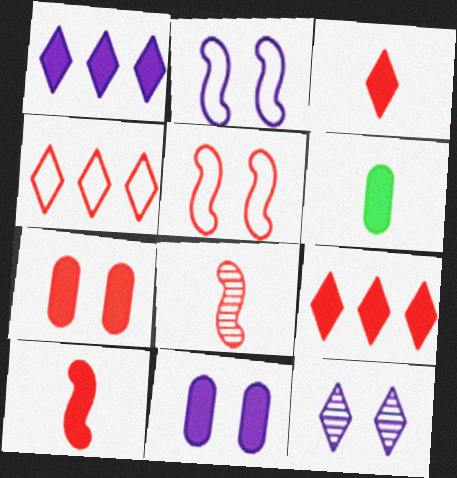[[2, 11, 12], 
[4, 7, 8], 
[7, 9, 10]]